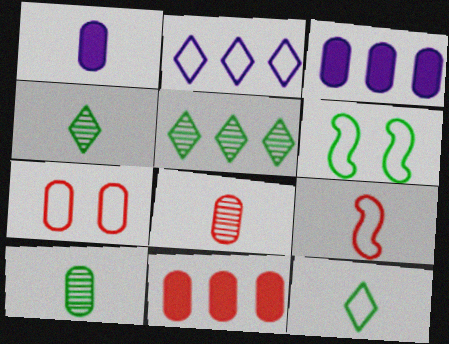[[1, 4, 9], 
[3, 7, 10], 
[7, 8, 11]]